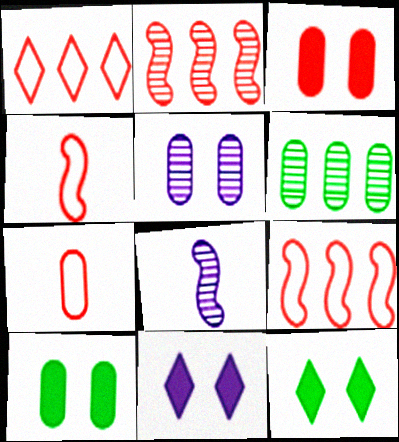[[1, 8, 10], 
[4, 6, 11]]